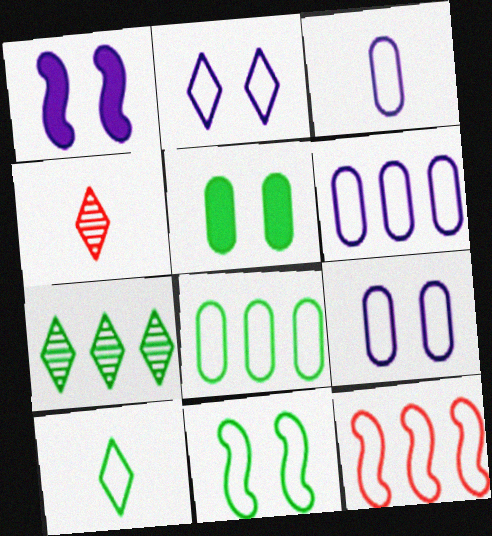[[1, 4, 8], 
[3, 6, 9], 
[8, 10, 11], 
[9, 10, 12]]